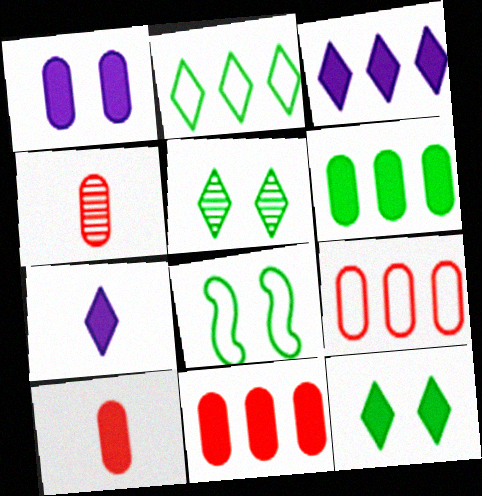[[1, 6, 10], 
[3, 4, 8]]